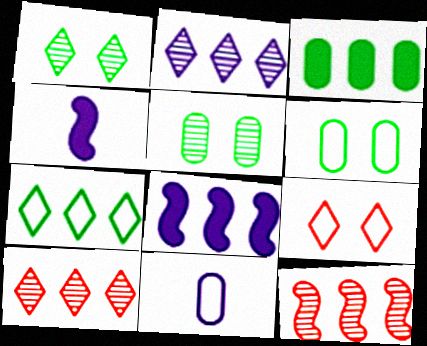[[4, 6, 10]]